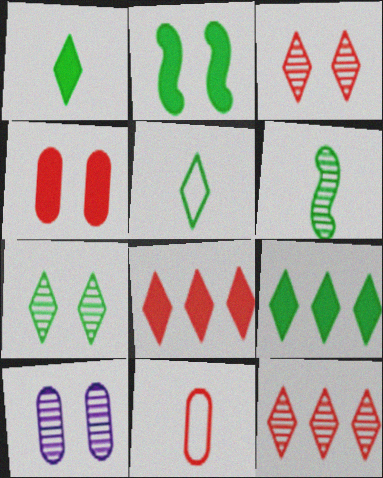[[5, 7, 9], 
[6, 10, 12]]